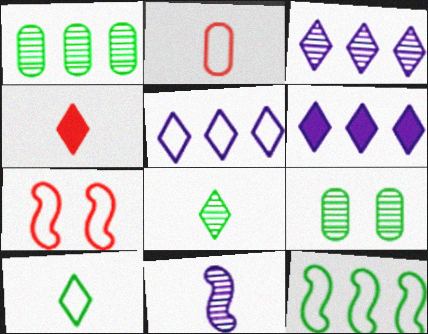[[3, 5, 6]]